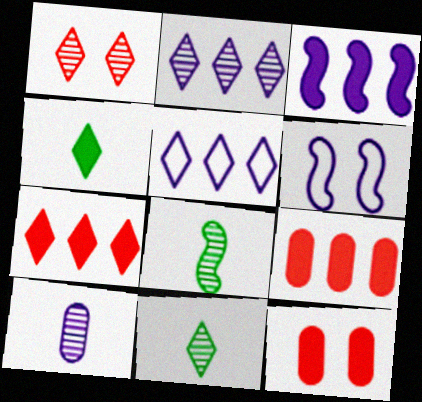[[1, 2, 11], 
[1, 4, 5], 
[3, 4, 12], 
[5, 8, 12], 
[6, 9, 11]]